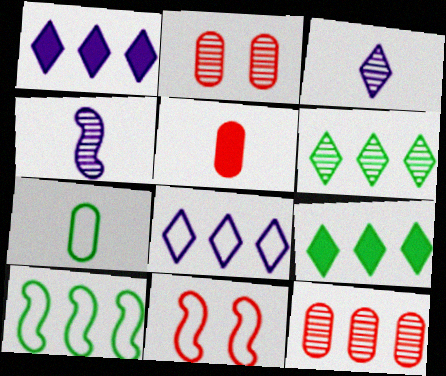[[1, 10, 12], 
[2, 4, 6], 
[7, 8, 11]]